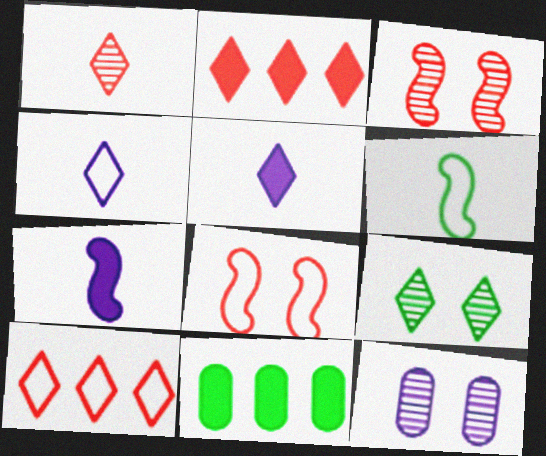[[2, 4, 9], 
[2, 6, 12], 
[3, 4, 11], 
[3, 9, 12], 
[5, 9, 10], 
[6, 9, 11]]